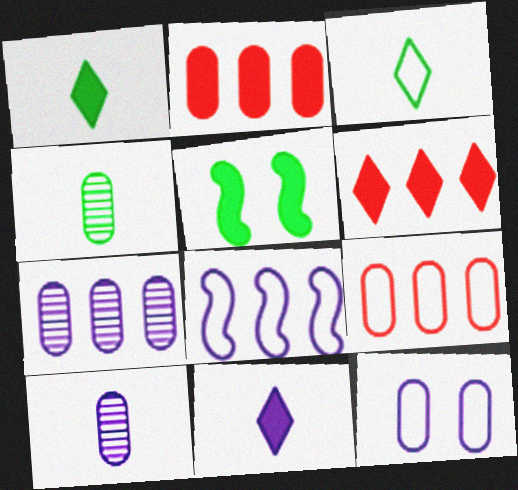[[2, 4, 12], 
[2, 5, 11]]